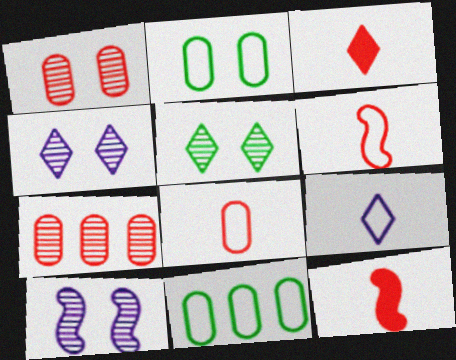[[1, 5, 10], 
[3, 10, 11], 
[4, 11, 12]]